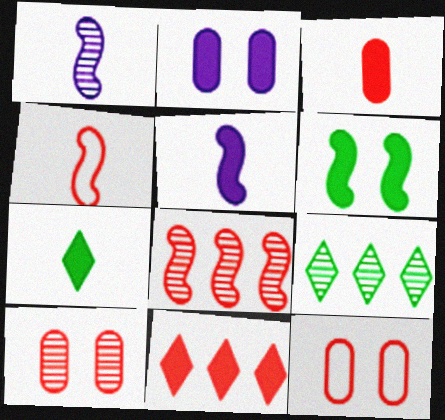[[1, 9, 10], 
[2, 4, 9], 
[3, 5, 7], 
[4, 10, 11], 
[5, 9, 12]]